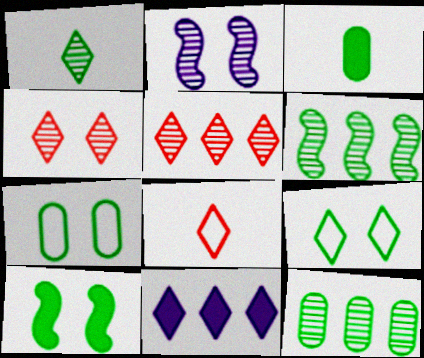[[3, 6, 9], 
[3, 7, 12]]